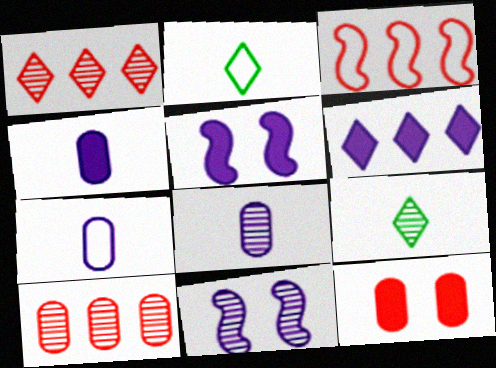[[2, 5, 10], 
[4, 5, 6], 
[4, 7, 8], 
[6, 7, 11], 
[9, 10, 11]]